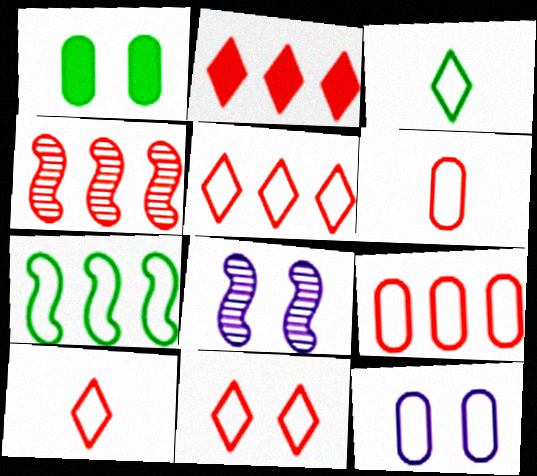[[1, 8, 11], 
[2, 4, 9], 
[5, 10, 11], 
[7, 10, 12]]